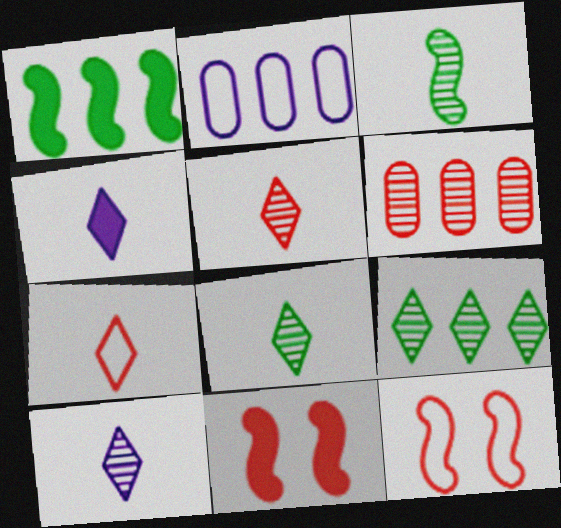[[2, 8, 11], 
[4, 7, 8], 
[5, 8, 10], 
[6, 7, 11]]